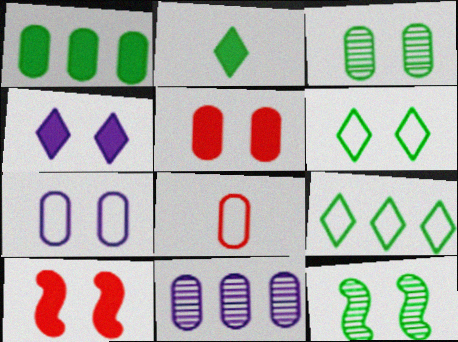[[3, 5, 7]]